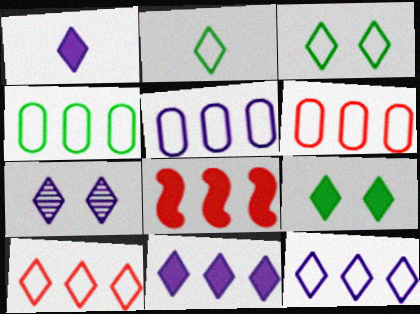[[1, 7, 12], 
[4, 5, 6]]